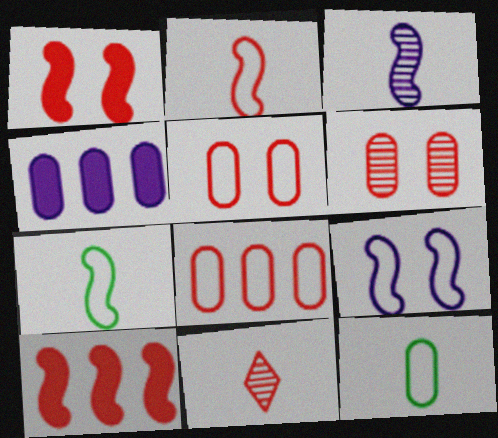[[1, 8, 11], 
[4, 6, 12], 
[5, 10, 11]]